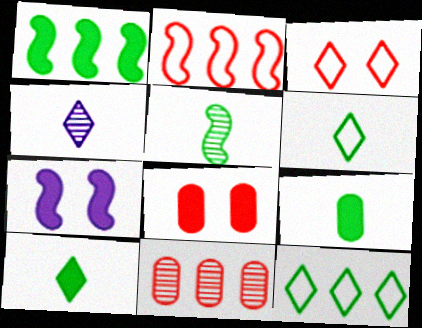[[2, 5, 7], 
[5, 6, 9], 
[6, 7, 11]]